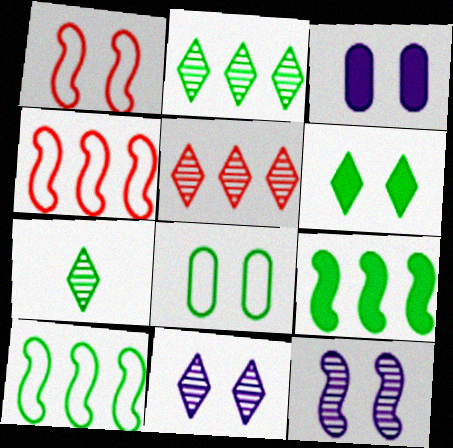[[3, 4, 7], 
[5, 7, 11], 
[7, 8, 9]]